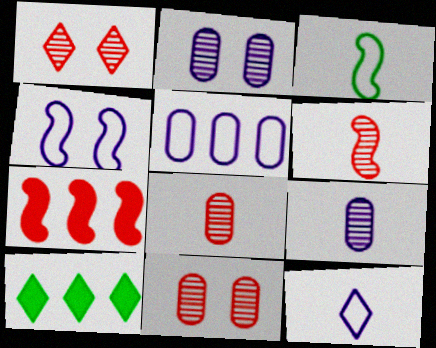[[1, 10, 12], 
[4, 5, 12], 
[4, 8, 10]]